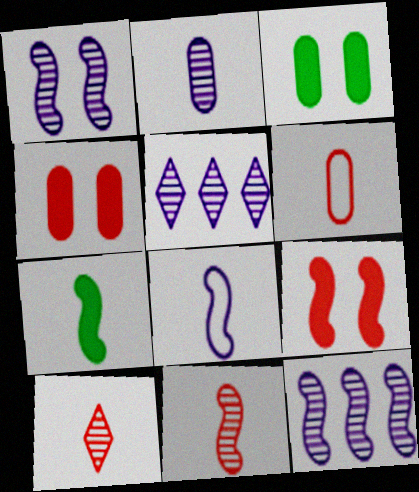[[1, 2, 5], 
[7, 8, 11]]